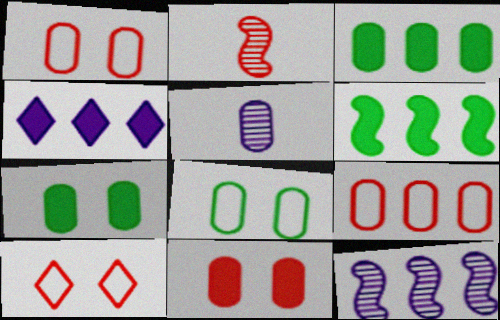[[1, 3, 5], 
[2, 4, 8], 
[5, 6, 10], 
[5, 7, 9]]